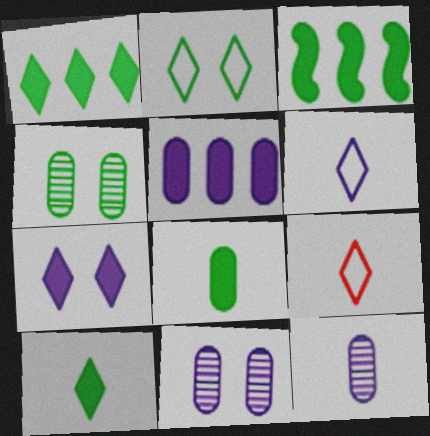[[3, 9, 11]]